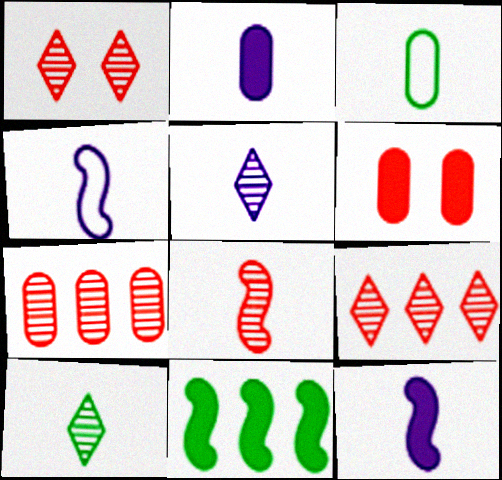[[1, 7, 8], 
[2, 4, 5]]